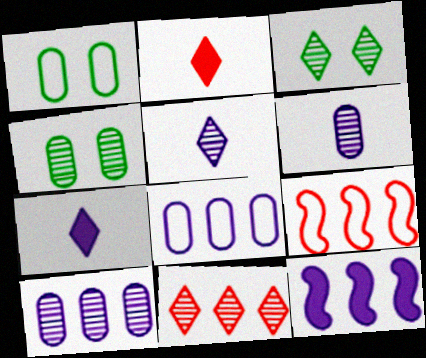[[3, 5, 11], 
[4, 7, 9]]